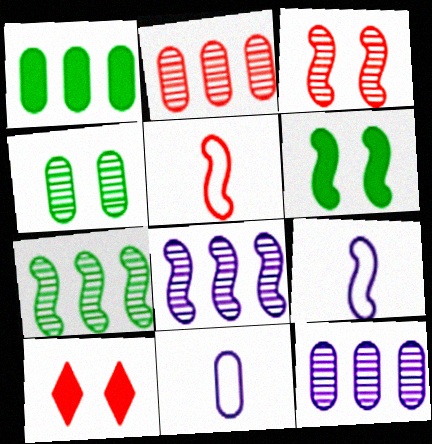[[2, 5, 10], 
[5, 6, 8], 
[7, 10, 11]]